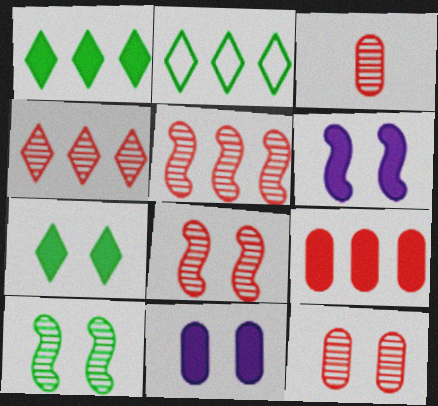[[2, 3, 6], 
[3, 4, 8]]